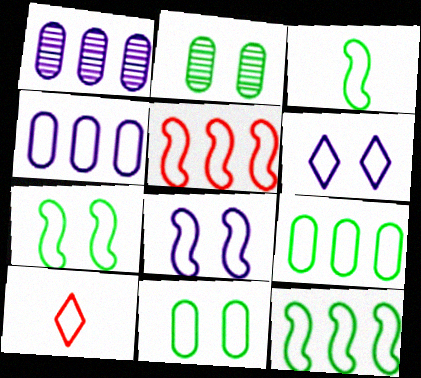[[3, 5, 8], 
[3, 7, 12], 
[4, 7, 10], 
[8, 9, 10]]